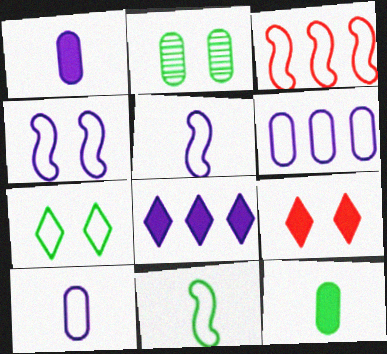[[2, 4, 9], 
[3, 4, 11], 
[3, 7, 10]]